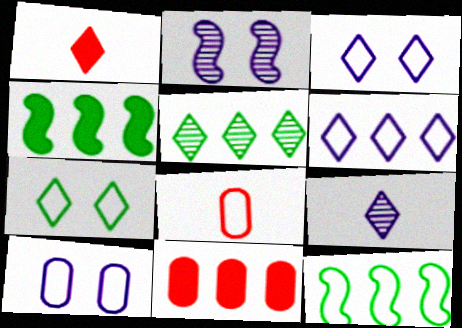[[1, 3, 5], 
[3, 8, 12]]